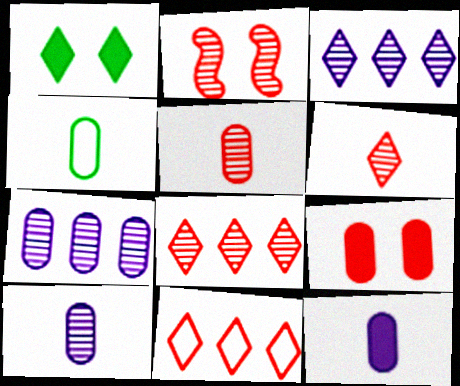[[2, 5, 8], 
[4, 5, 12], 
[4, 7, 9]]